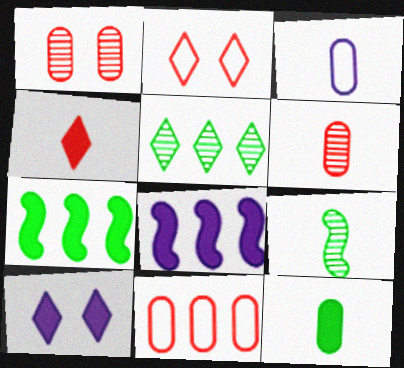[[3, 4, 9], 
[3, 6, 12], 
[5, 8, 11], 
[9, 10, 11]]